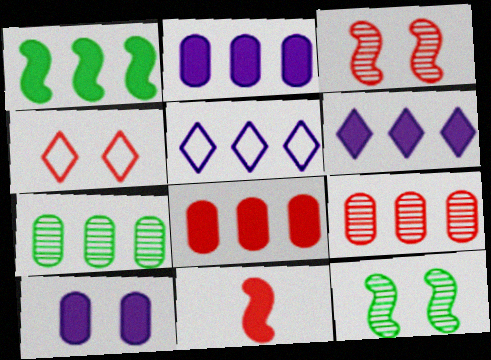[[1, 5, 9], 
[1, 6, 8], 
[4, 9, 11], 
[4, 10, 12]]